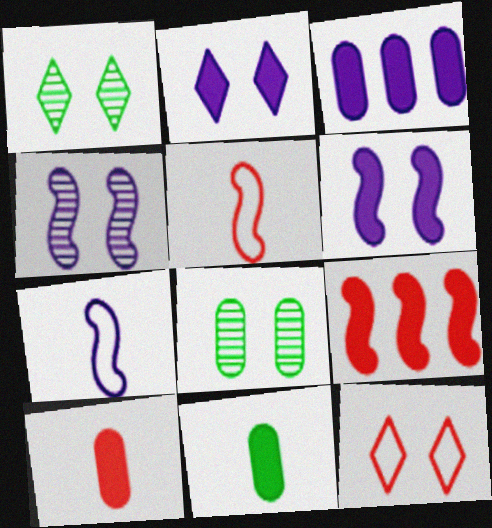[[1, 2, 12], 
[1, 3, 5], 
[2, 9, 11], 
[6, 8, 12]]